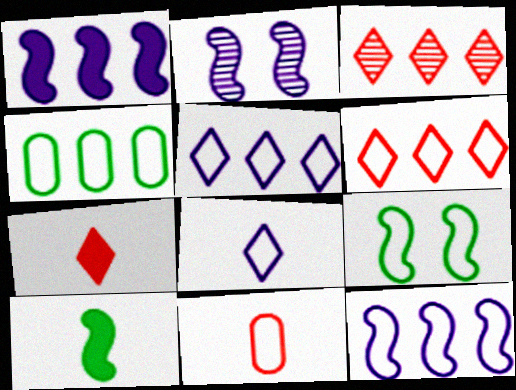[[1, 3, 4], 
[2, 4, 7], 
[4, 6, 12], 
[5, 9, 11]]